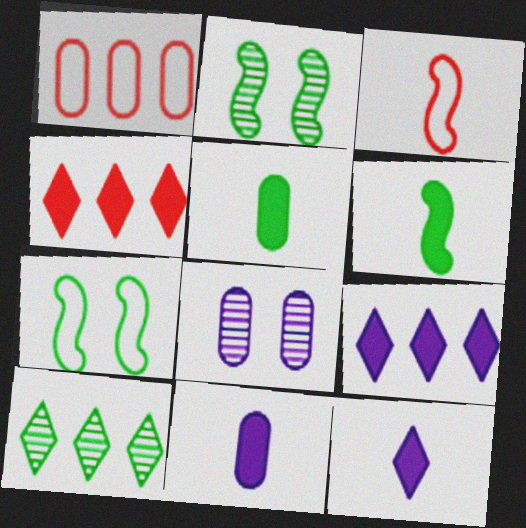[[1, 2, 12], 
[1, 5, 8], 
[5, 7, 10]]